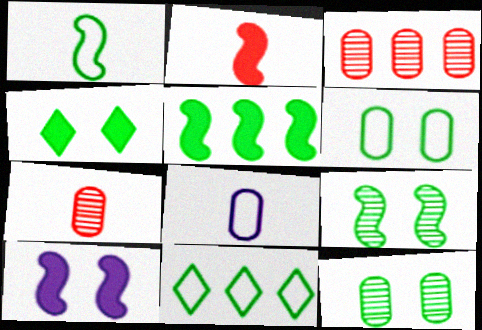[[1, 5, 9], 
[1, 6, 11], 
[2, 5, 10], 
[4, 6, 9], 
[7, 10, 11]]